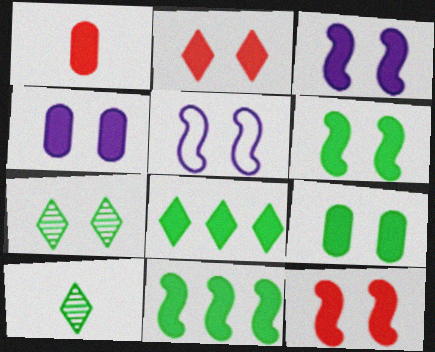[[1, 3, 8], 
[2, 3, 9], 
[2, 4, 6], 
[3, 6, 12]]